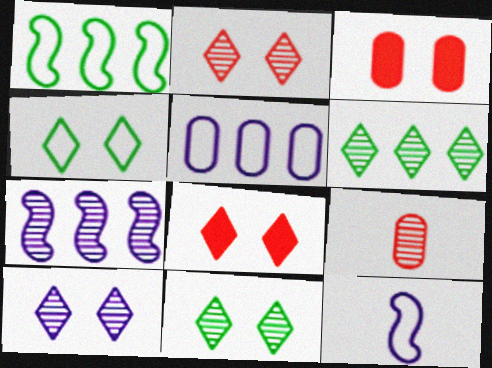[[2, 10, 11], 
[3, 6, 12], 
[4, 8, 10], 
[7, 9, 11]]